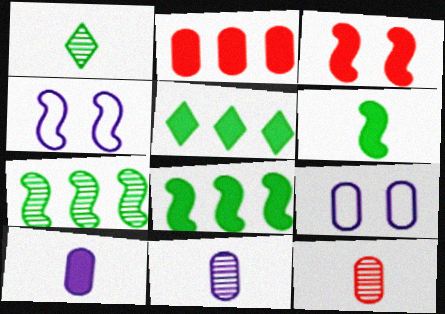[[1, 2, 4], 
[3, 5, 10], 
[4, 5, 12]]